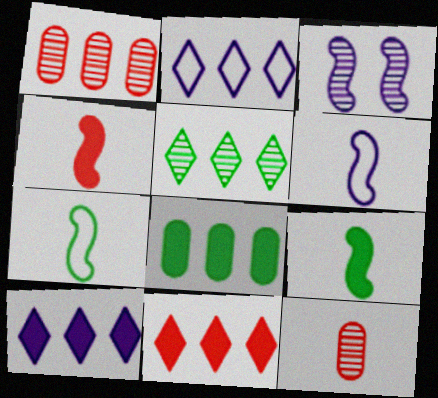[[2, 5, 11], 
[3, 5, 12]]